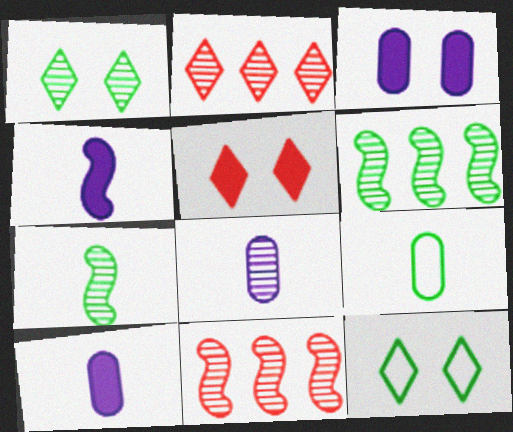[[1, 8, 11], 
[10, 11, 12]]